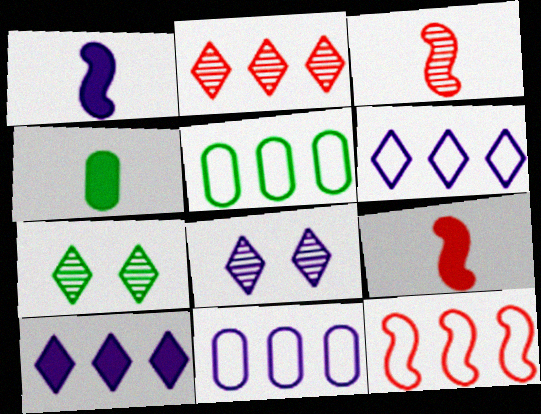[[1, 8, 11], 
[4, 8, 12], 
[5, 6, 12], 
[5, 8, 9], 
[7, 9, 11]]